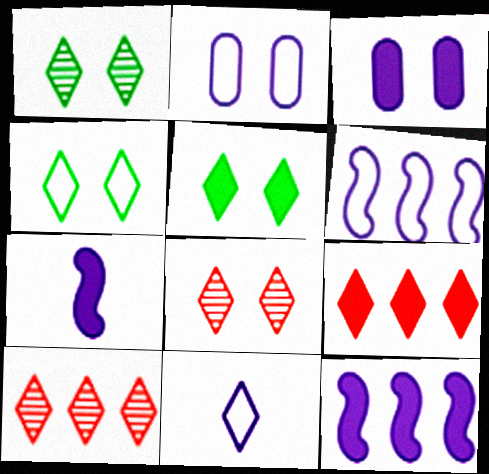[[1, 4, 5], 
[1, 9, 11], 
[2, 6, 11], 
[5, 10, 11]]